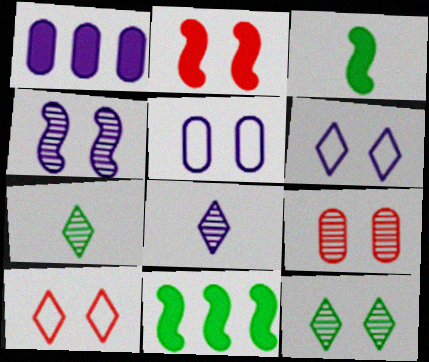[[2, 5, 12], 
[2, 9, 10], 
[4, 9, 12]]